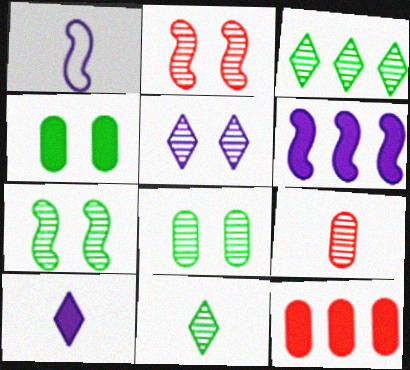[[2, 5, 8]]